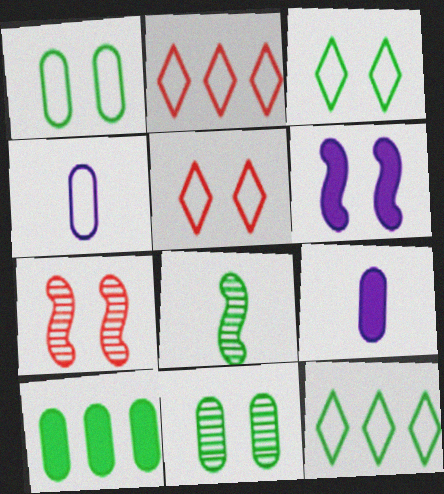[[3, 8, 10], 
[5, 6, 11], 
[7, 9, 12]]